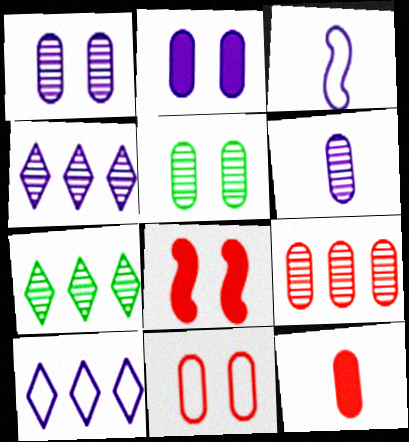[[2, 3, 4], 
[2, 5, 11], 
[5, 6, 9], 
[9, 11, 12]]